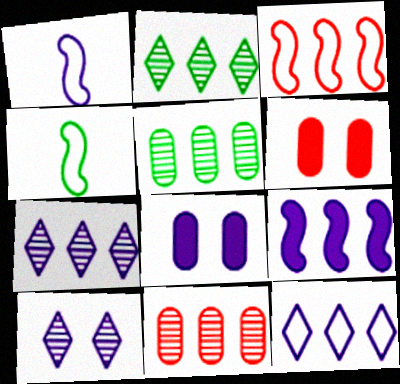[[1, 2, 6], 
[1, 7, 8], 
[4, 6, 7]]